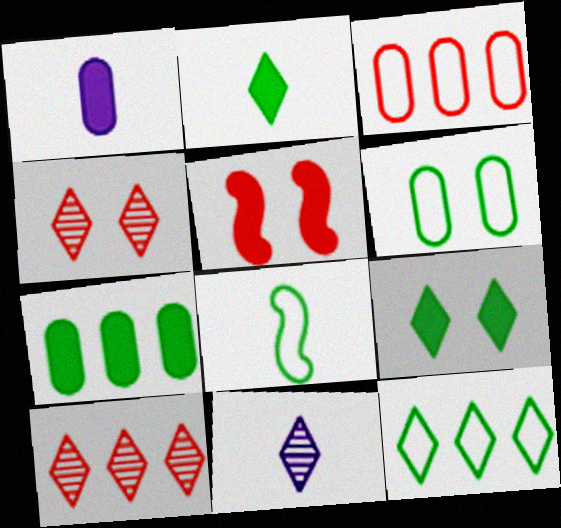[[6, 8, 12]]